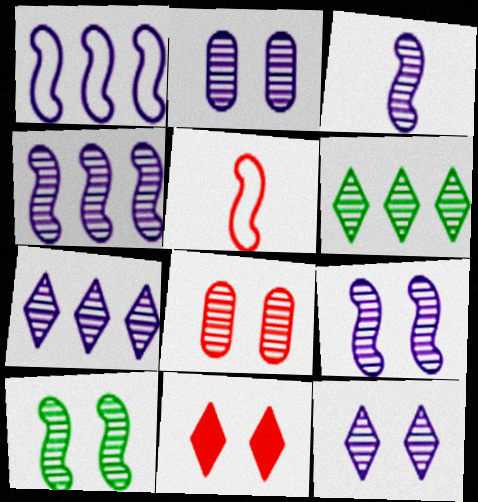[[2, 3, 7], 
[2, 9, 12], 
[3, 4, 9], 
[3, 6, 8], 
[8, 10, 12]]